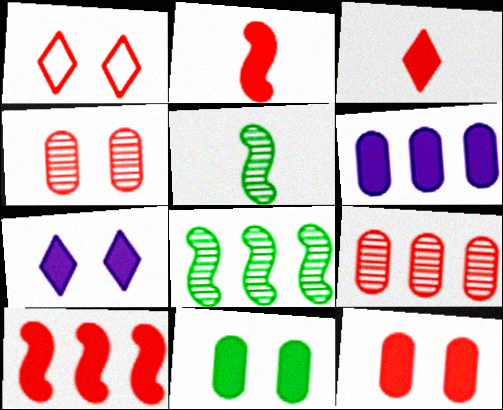[[1, 2, 9], 
[1, 5, 6], 
[3, 10, 12]]